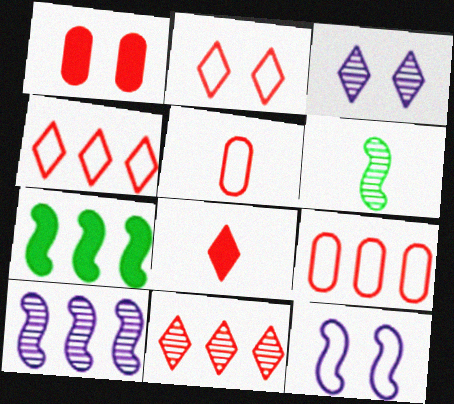[[2, 8, 11], 
[3, 5, 7]]